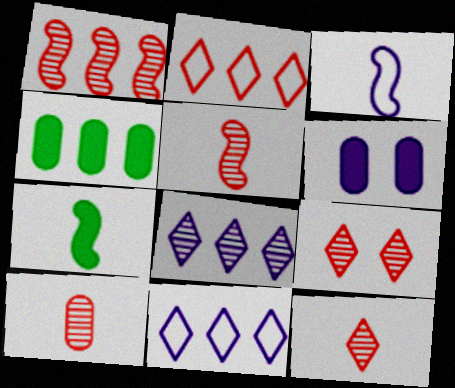[[1, 4, 11], 
[1, 9, 10], 
[3, 4, 9], 
[3, 5, 7], 
[3, 6, 8], 
[5, 10, 12]]